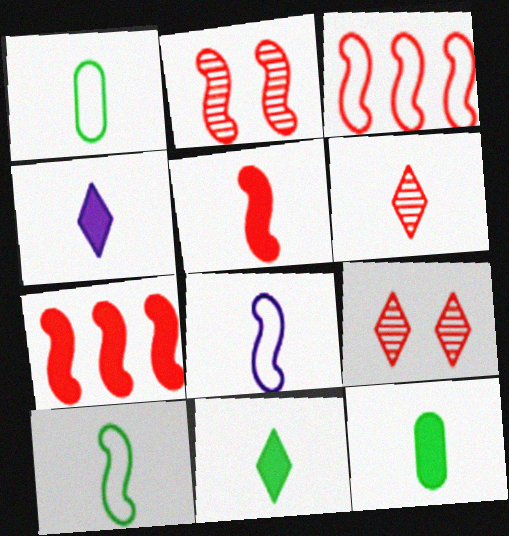[[2, 3, 5], 
[4, 5, 12], 
[6, 8, 12]]